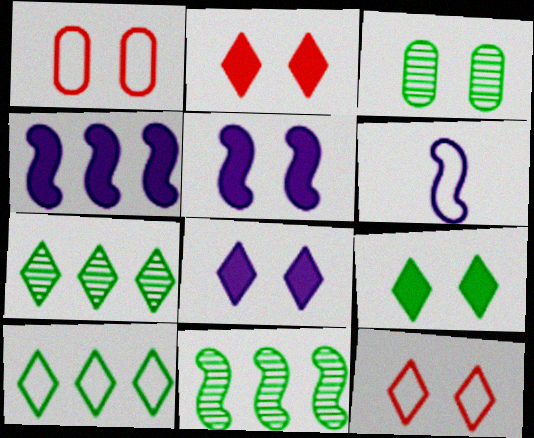[[1, 6, 10], 
[2, 8, 9], 
[3, 5, 12]]